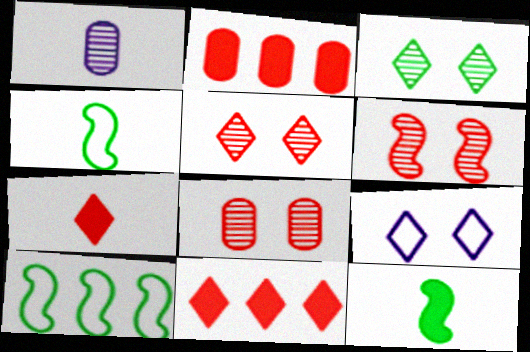[[1, 4, 7], 
[5, 6, 8]]